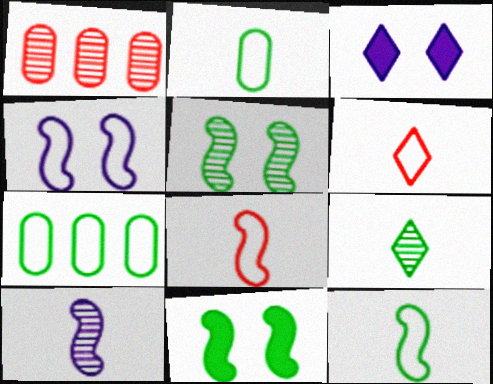[[1, 3, 12], 
[4, 6, 7], 
[7, 9, 11]]